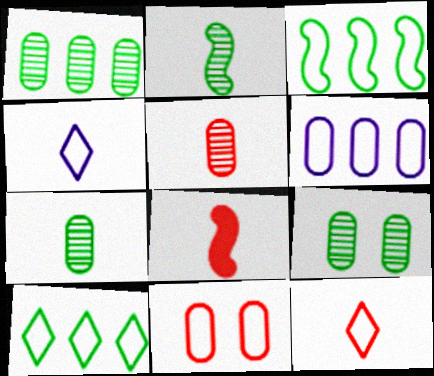[[1, 7, 9], 
[3, 4, 11], 
[4, 7, 8], 
[5, 8, 12]]